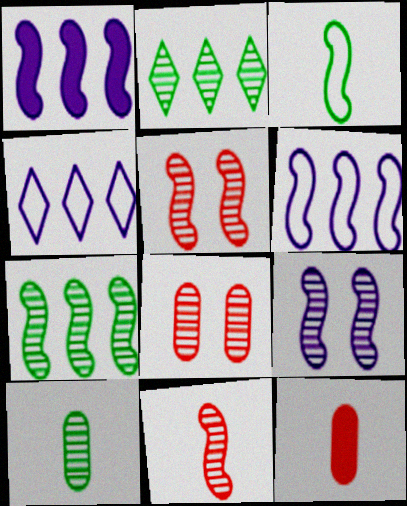[[1, 3, 5], 
[7, 9, 11]]